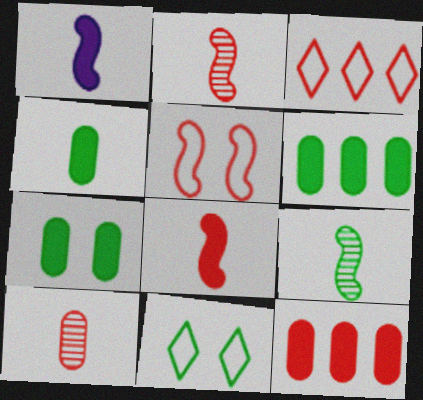[[4, 6, 7], 
[6, 9, 11]]